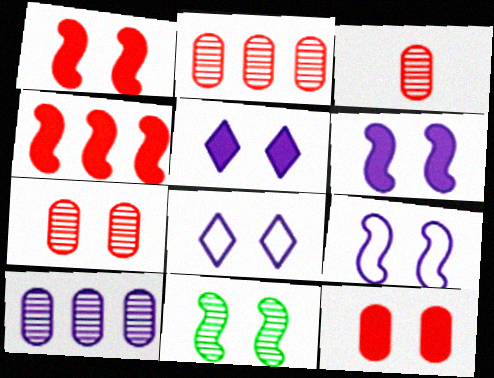[[1, 9, 11], 
[2, 3, 7], 
[8, 11, 12]]